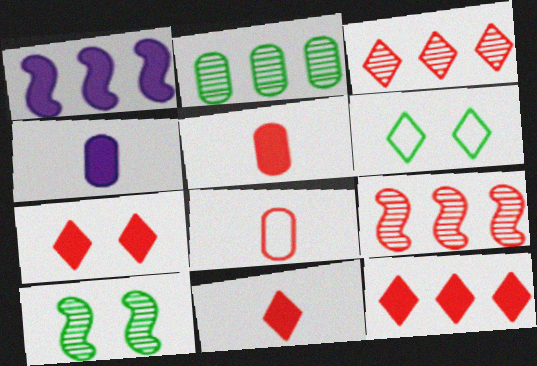[[4, 6, 9], 
[7, 8, 9], 
[7, 11, 12]]